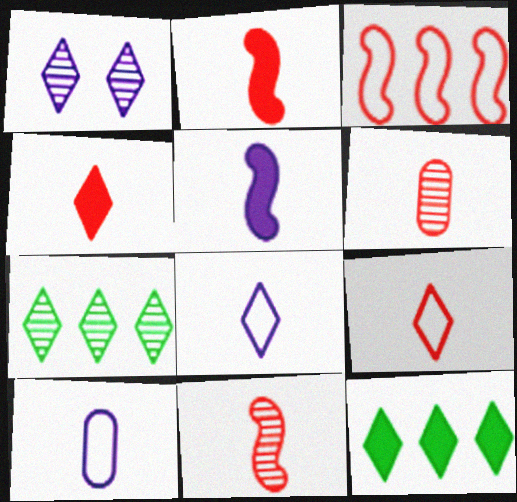[[1, 9, 12], 
[2, 6, 9]]